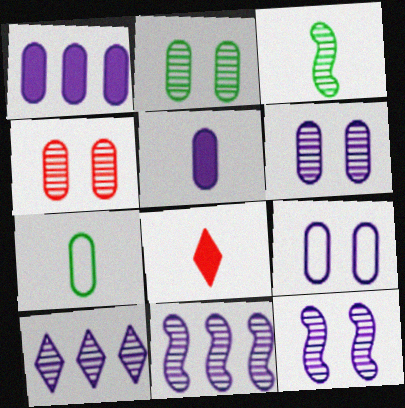[[1, 4, 7], 
[2, 4, 6], 
[3, 4, 10]]